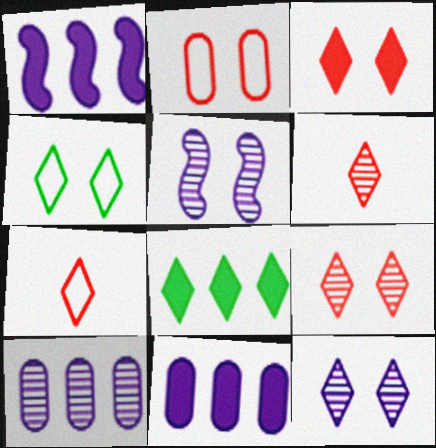[[3, 4, 12], 
[7, 8, 12]]